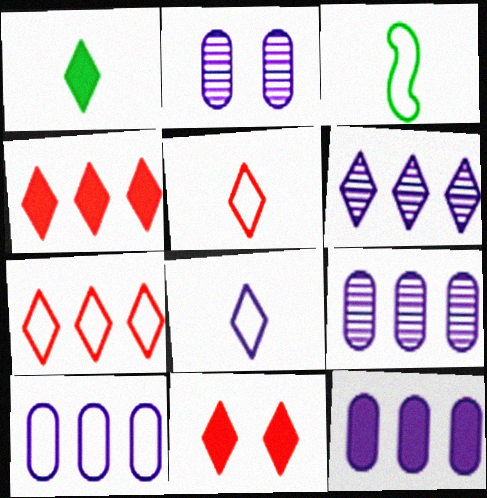[[2, 3, 4], 
[3, 9, 11], 
[9, 10, 12]]